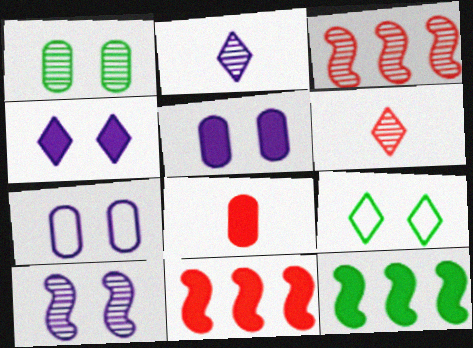[[1, 2, 3], 
[4, 7, 10], 
[4, 8, 12], 
[6, 7, 12]]